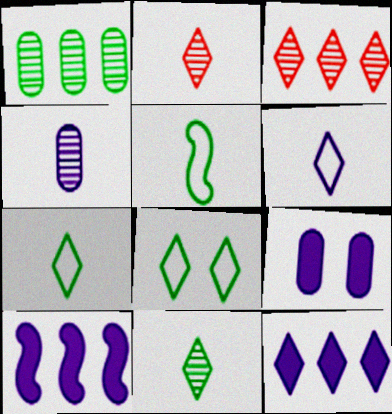[[2, 8, 12], 
[3, 5, 9]]